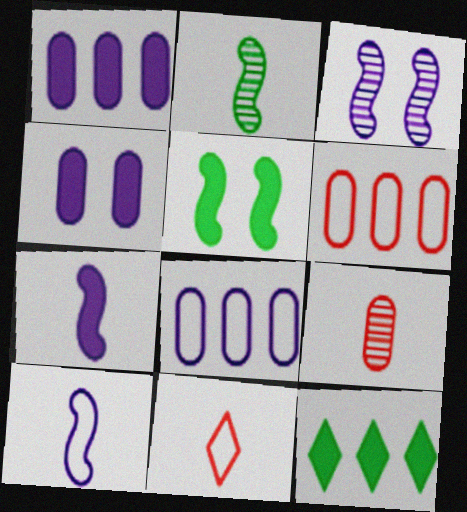[]